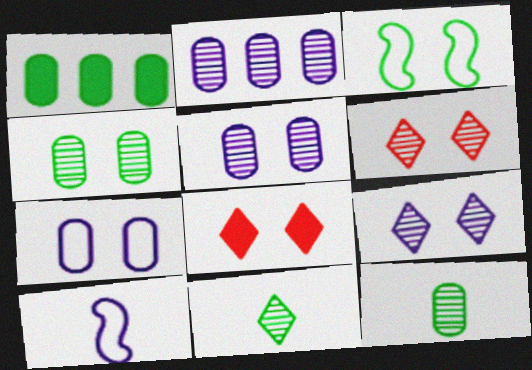[[1, 3, 11], 
[1, 6, 10], 
[3, 5, 8]]